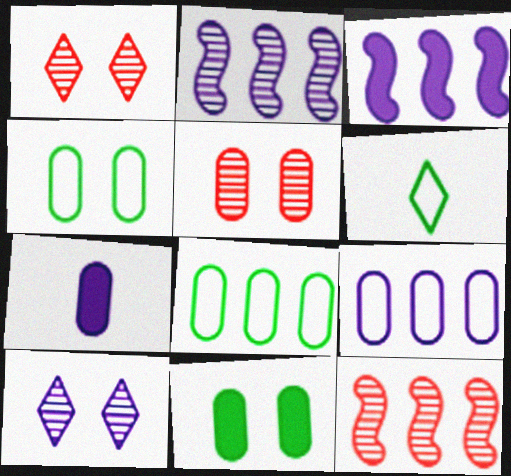[[3, 5, 6], 
[5, 7, 8]]